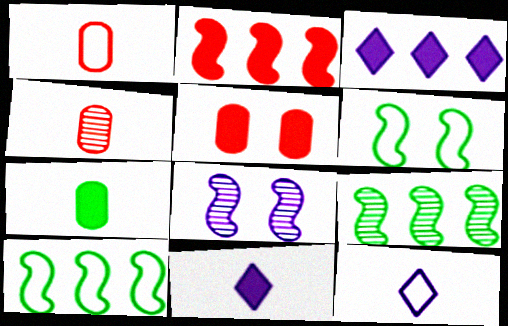[[3, 4, 6], 
[5, 9, 12]]